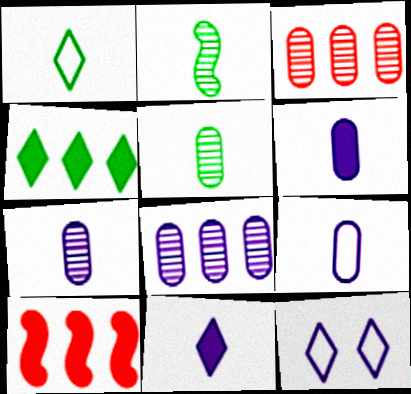[[5, 10, 12], 
[6, 7, 9]]